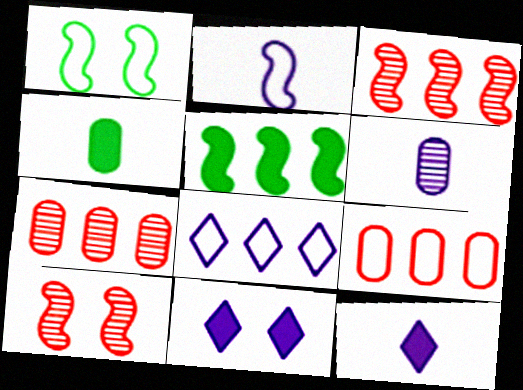[[1, 7, 12], 
[2, 5, 10], 
[2, 6, 12], 
[4, 8, 10], 
[5, 7, 8]]